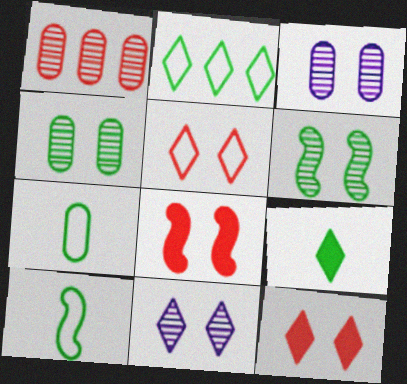[]